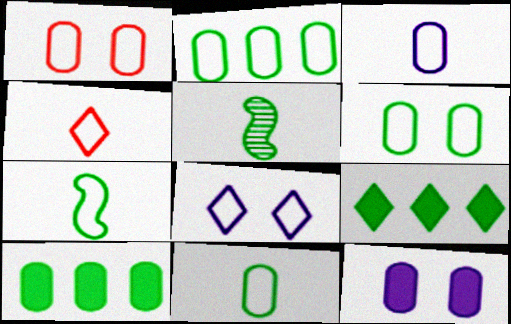[[1, 2, 3], 
[2, 6, 11], 
[3, 4, 7], 
[5, 6, 9]]